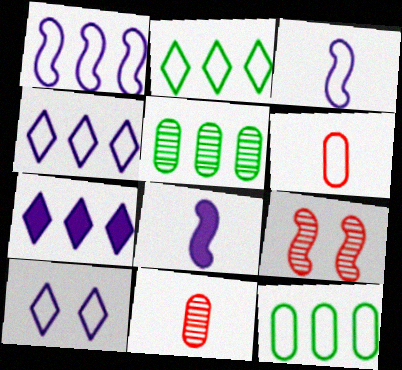[]